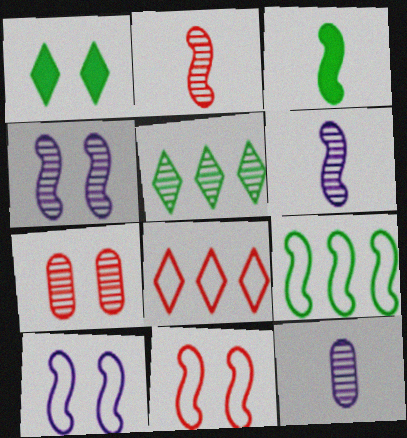[[1, 7, 10], 
[5, 6, 7]]